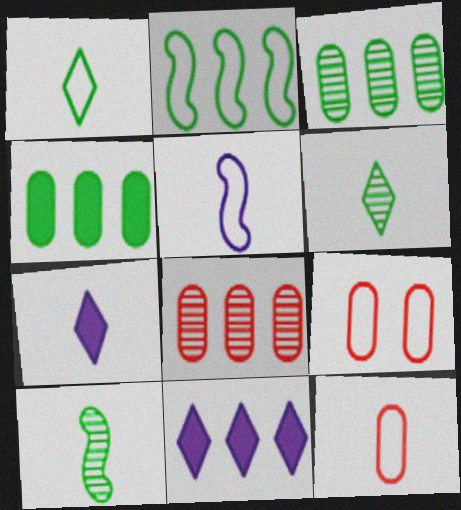[[1, 5, 12], 
[2, 8, 11], 
[7, 10, 12], 
[9, 10, 11]]